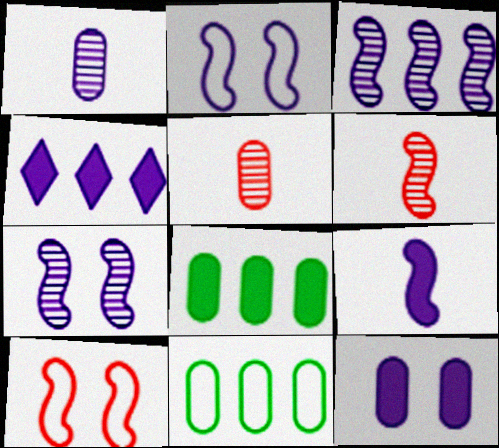[[1, 2, 4], 
[2, 3, 9], 
[4, 9, 12], 
[5, 11, 12]]